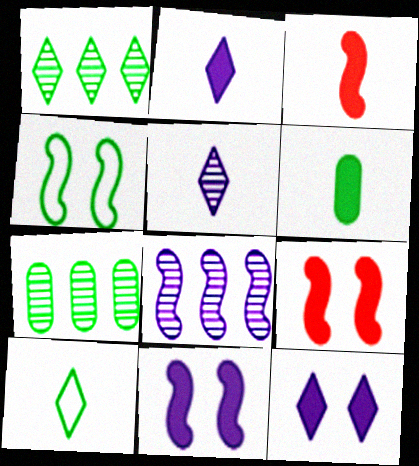[[1, 4, 6], 
[2, 3, 6], 
[3, 4, 8]]